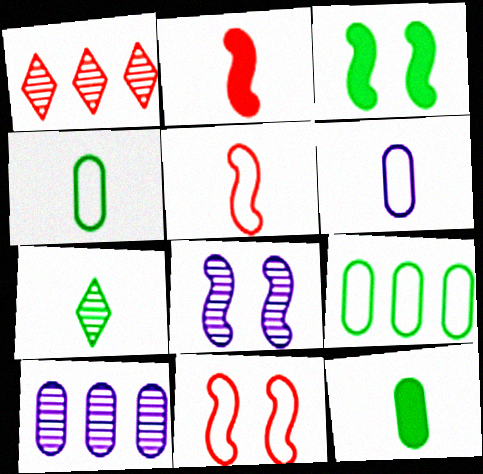[[1, 3, 6], 
[2, 6, 7], 
[3, 7, 9], 
[3, 8, 11]]